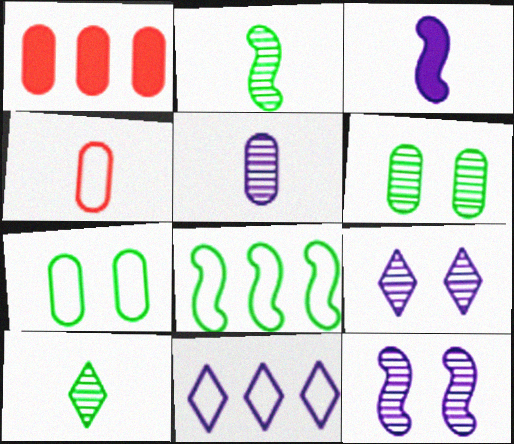[[1, 5, 7], 
[3, 4, 10]]